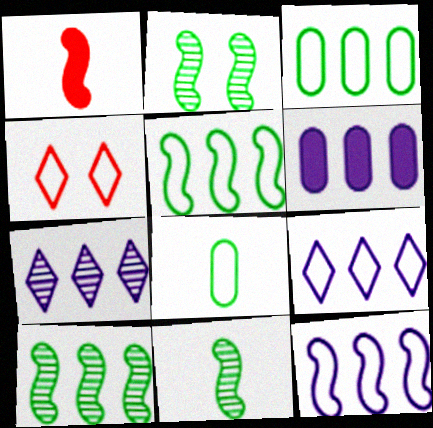[[1, 2, 12], 
[2, 10, 11], 
[4, 6, 11], 
[4, 8, 12], 
[6, 7, 12]]